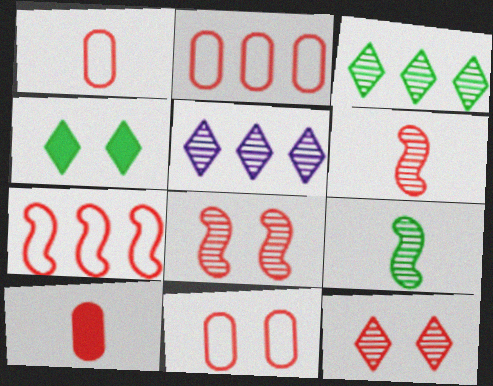[[1, 2, 11], 
[7, 10, 12]]